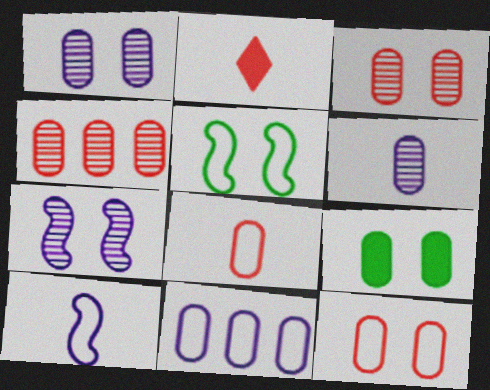[[1, 9, 12]]